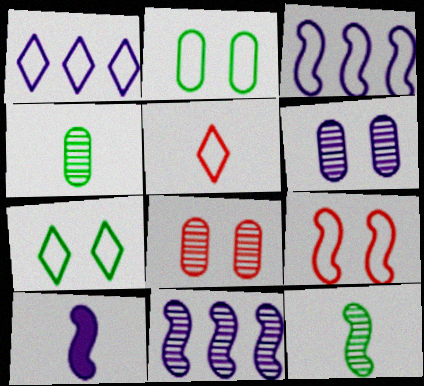[[1, 5, 7], 
[1, 6, 10], 
[2, 3, 5], 
[4, 5, 10]]